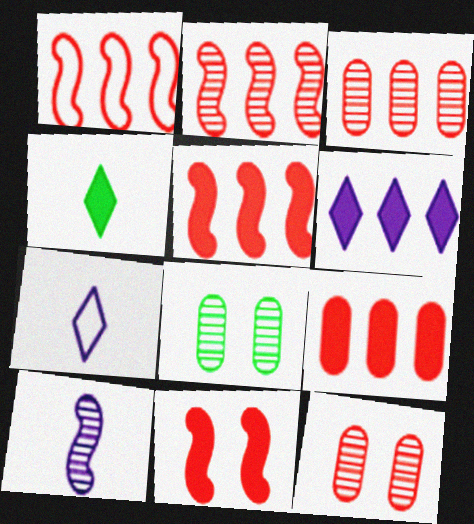[[1, 2, 5], 
[5, 7, 8]]